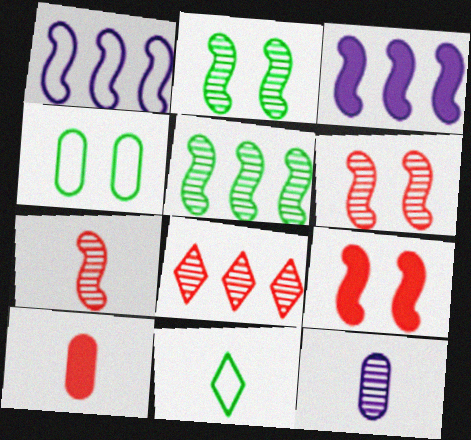[[2, 8, 12]]